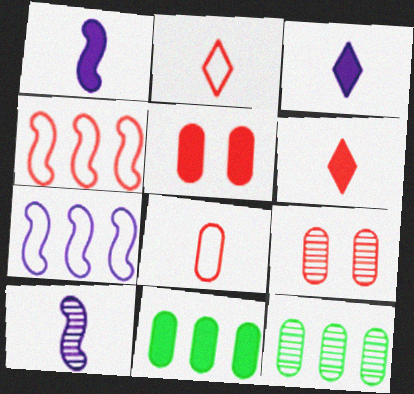[[4, 6, 9]]